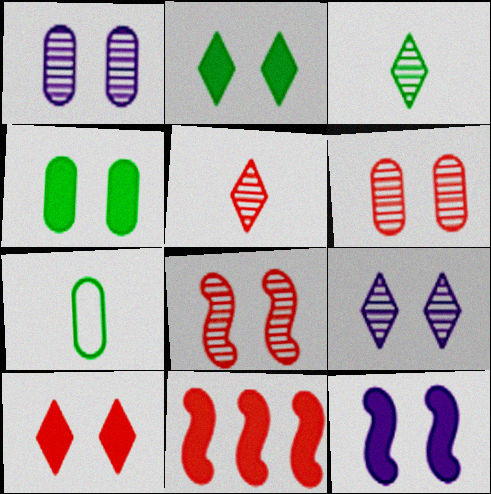[[4, 10, 12], 
[7, 9, 11]]